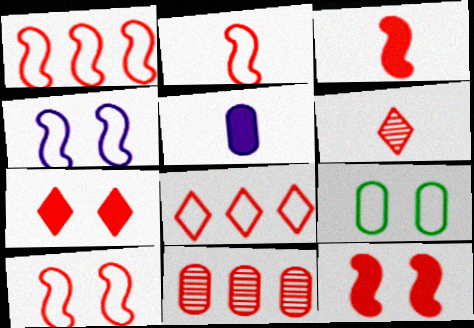[[1, 2, 10], 
[2, 7, 11], 
[5, 9, 11], 
[6, 7, 8]]